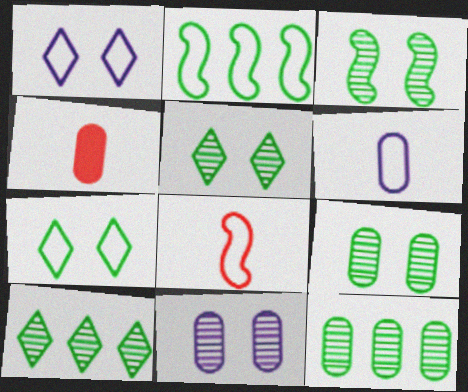[[3, 5, 9]]